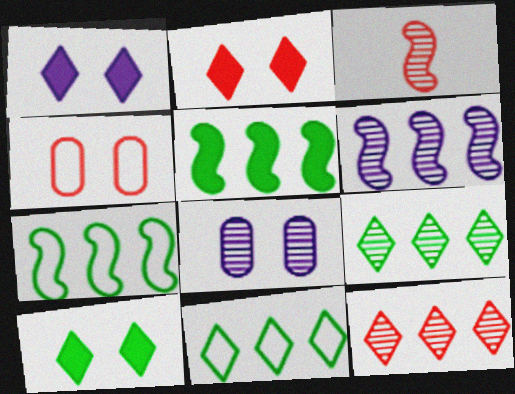[[1, 2, 10], 
[3, 8, 9]]